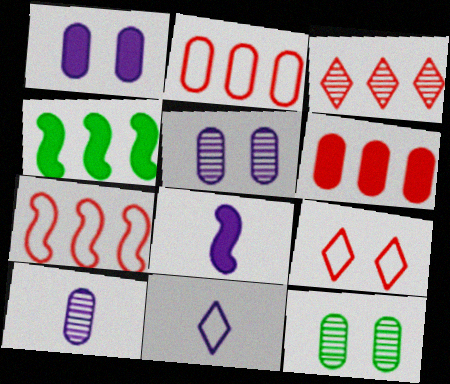[[3, 6, 7], 
[4, 9, 10], 
[8, 10, 11]]